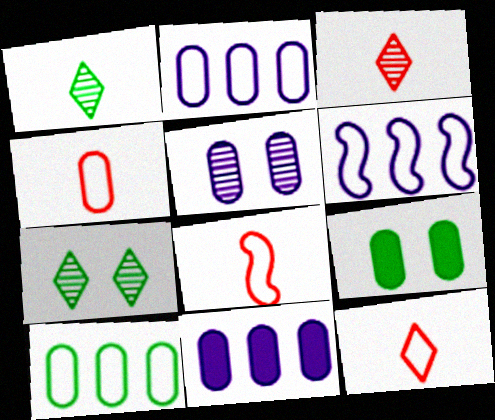[[3, 6, 9], 
[4, 8, 12], 
[7, 8, 11]]